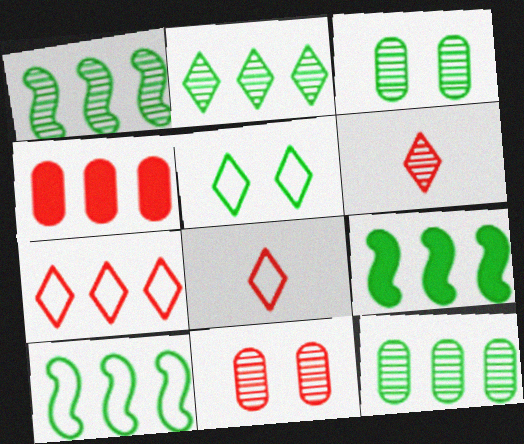[[1, 2, 12], 
[1, 9, 10]]